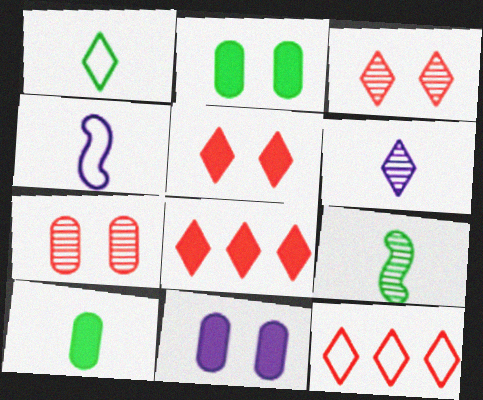[[1, 9, 10], 
[9, 11, 12]]